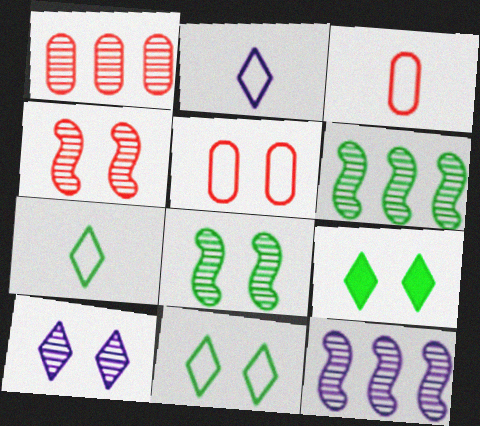[[3, 9, 12]]